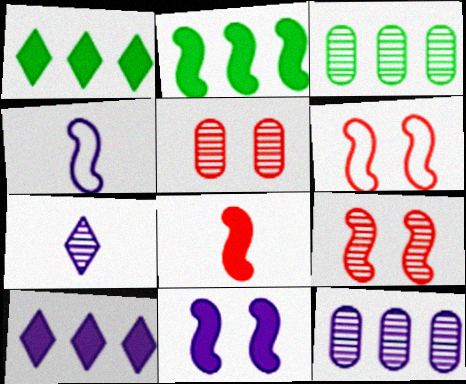[[1, 4, 5], 
[2, 4, 9], 
[2, 8, 11], 
[3, 7, 9]]